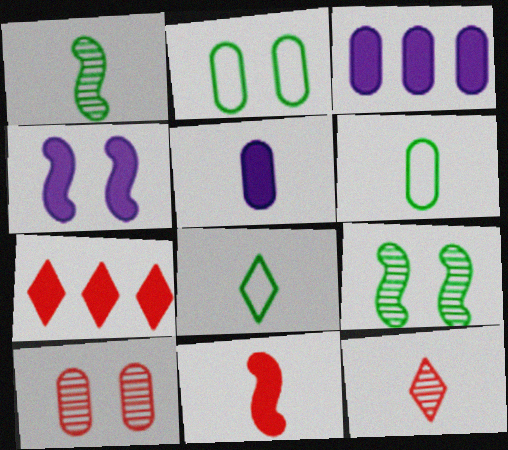[[3, 6, 10]]